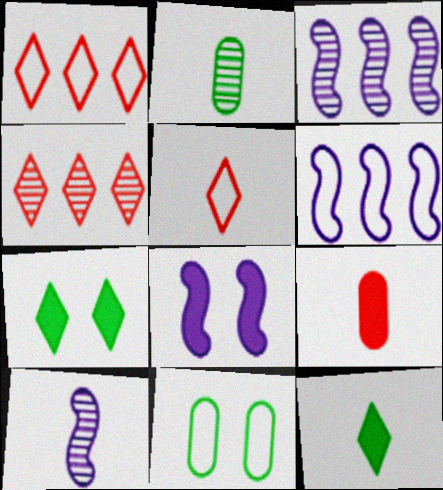[[1, 2, 8], 
[5, 6, 11], 
[6, 8, 10]]